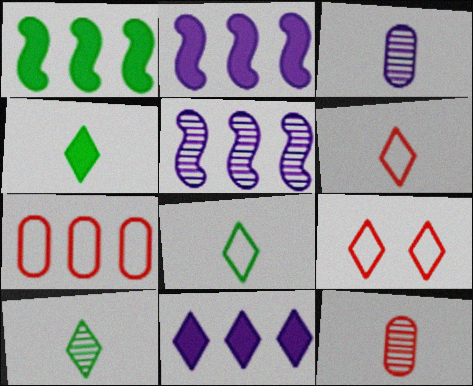[[1, 3, 9], 
[4, 8, 10], 
[9, 10, 11]]